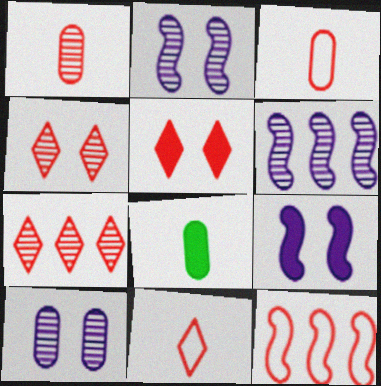[[1, 5, 12], 
[5, 7, 11]]